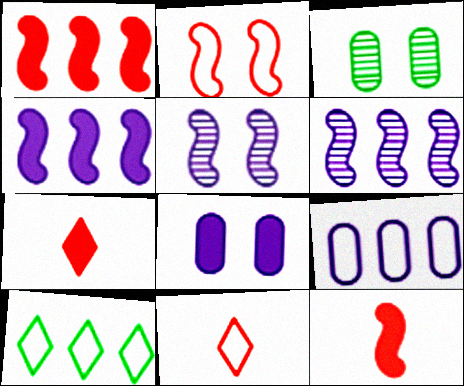[[3, 4, 11]]